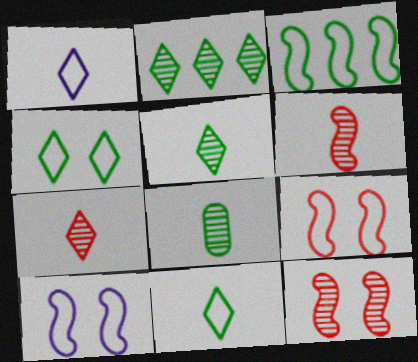[]